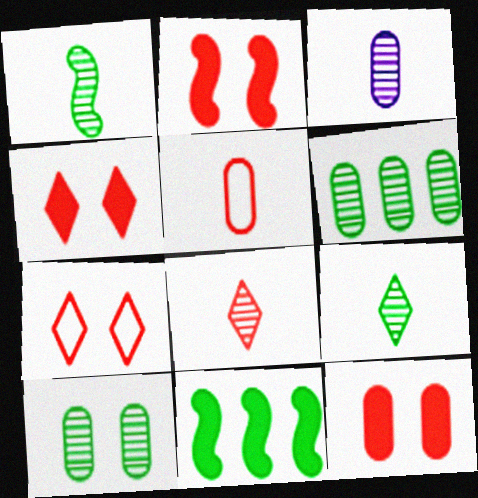[[1, 3, 8], 
[2, 4, 12], 
[3, 7, 11]]